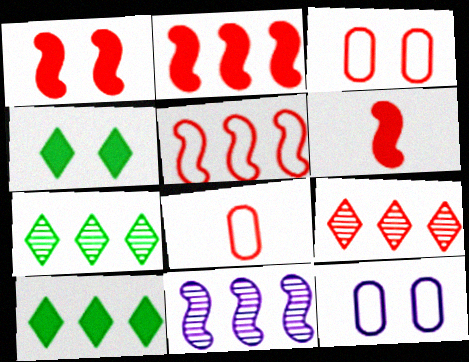[[1, 2, 6], 
[1, 8, 9], 
[3, 6, 9], 
[4, 8, 11], 
[6, 7, 12]]